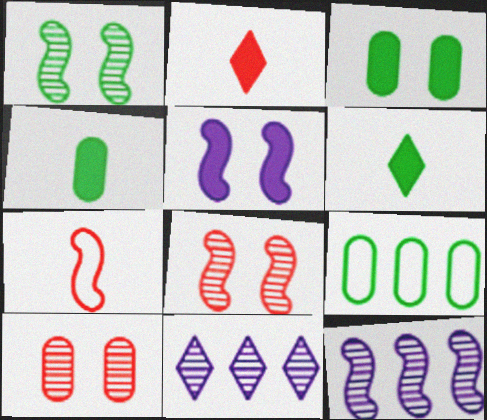[[1, 6, 9], 
[3, 7, 11]]